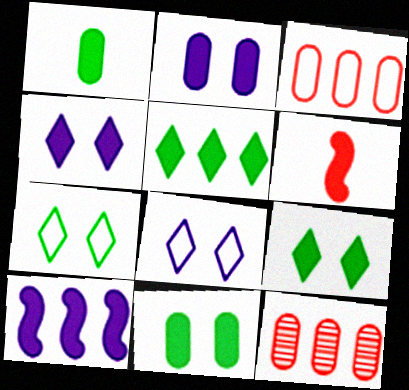[[2, 5, 6]]